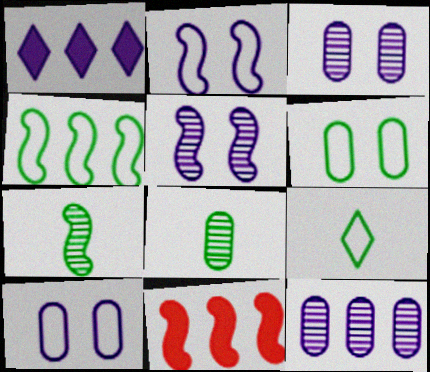[[2, 7, 11], 
[3, 9, 11], 
[4, 6, 9]]